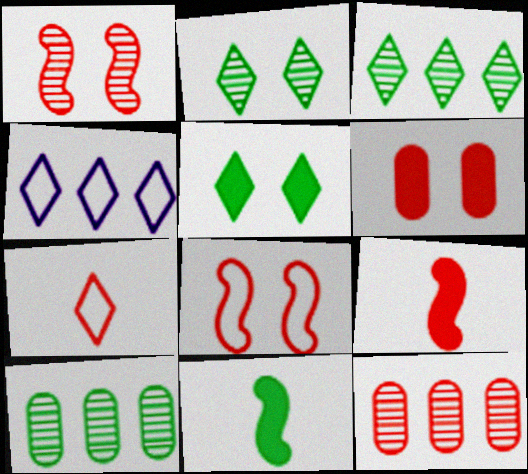[]